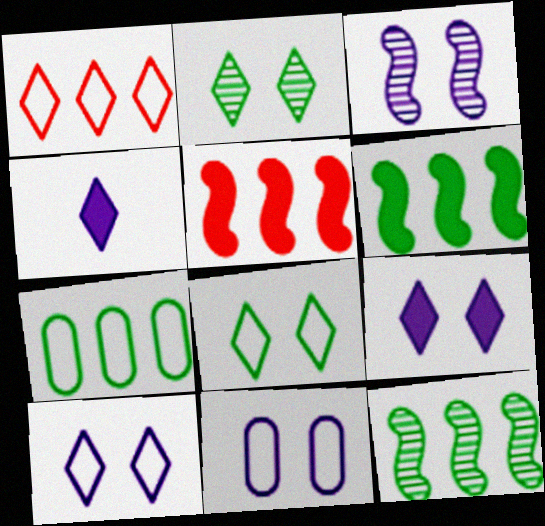[[1, 2, 4], 
[3, 9, 11]]